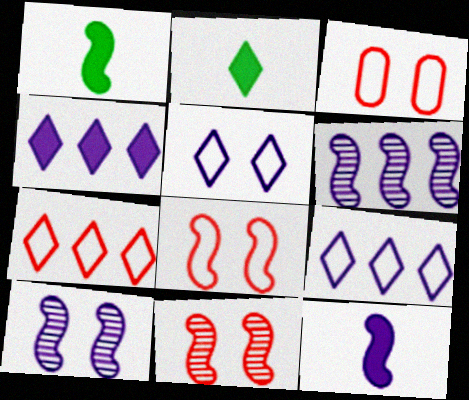[[1, 6, 8], 
[2, 3, 6]]